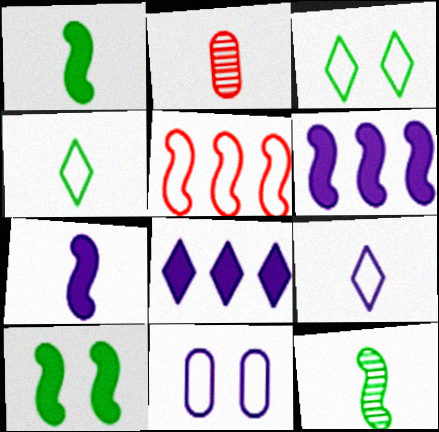[[1, 2, 9], 
[2, 3, 6], 
[2, 4, 7], 
[4, 5, 11]]